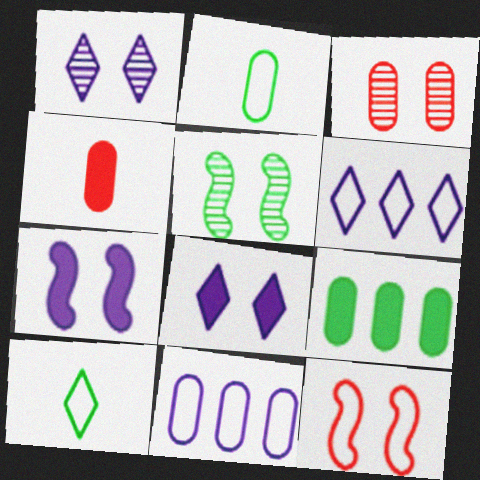[[1, 3, 5], 
[2, 6, 12], 
[4, 5, 6], 
[5, 7, 12], 
[5, 9, 10], 
[10, 11, 12]]